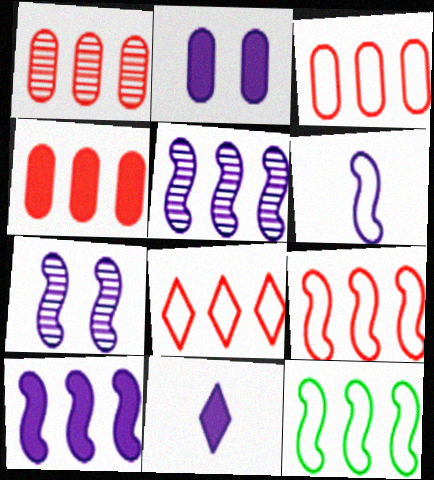[[1, 3, 4], 
[2, 10, 11], 
[3, 8, 9], 
[6, 7, 10]]